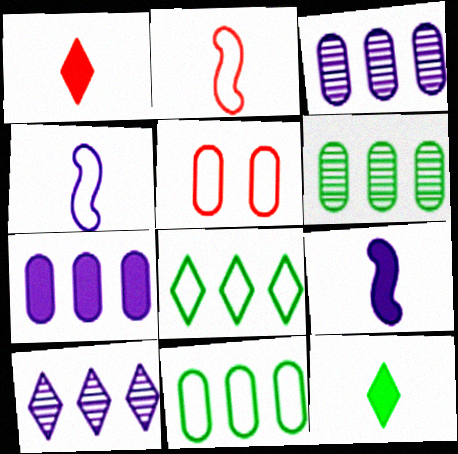[[4, 5, 8]]